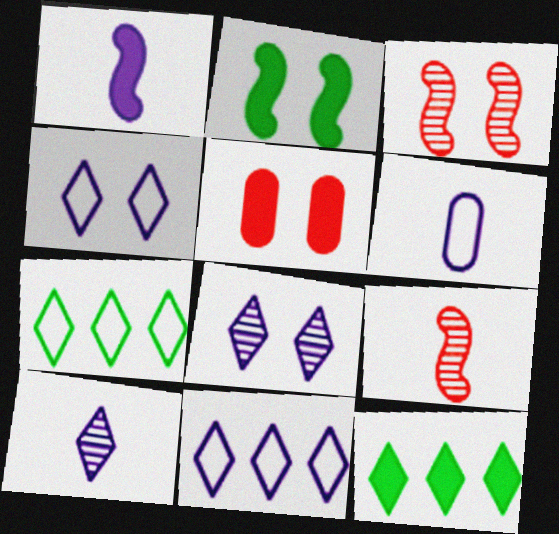[[1, 5, 12], 
[1, 6, 10], 
[3, 6, 12]]